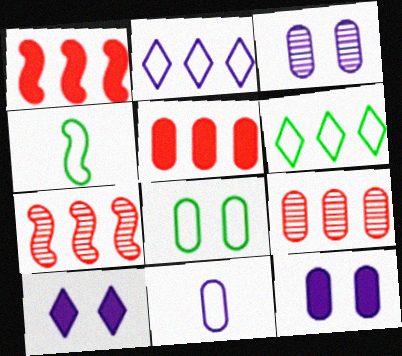[[4, 6, 8], 
[4, 9, 10]]